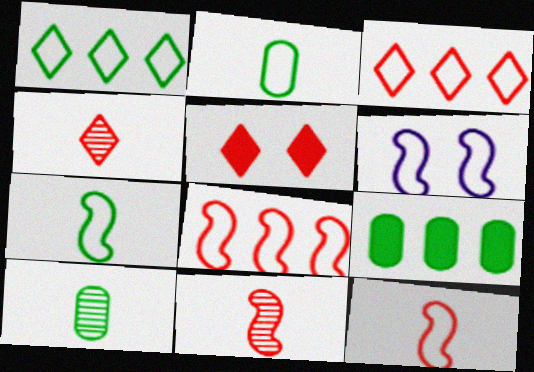[[2, 3, 6], 
[3, 4, 5], 
[4, 6, 9], 
[6, 7, 8]]